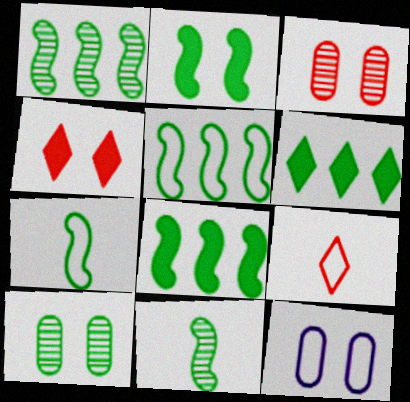[[1, 2, 7], 
[1, 5, 8], 
[2, 5, 11], 
[5, 9, 12], 
[6, 7, 10]]